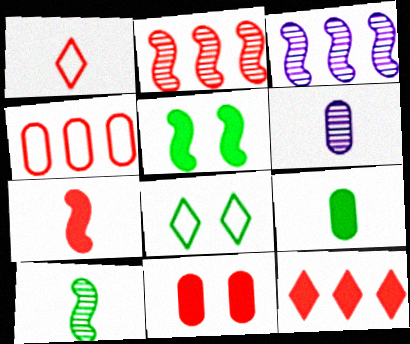[[1, 2, 11], 
[2, 4, 12], 
[7, 11, 12]]